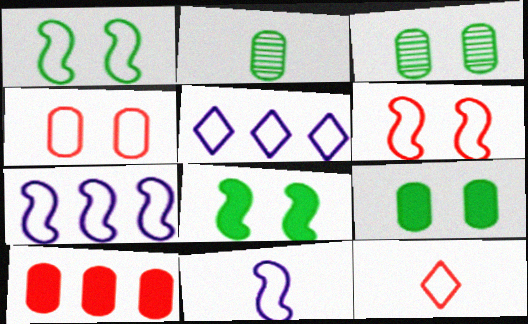[]